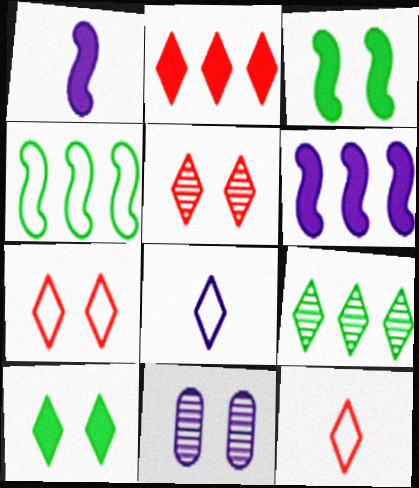[[2, 5, 12], 
[3, 7, 11], 
[6, 8, 11]]